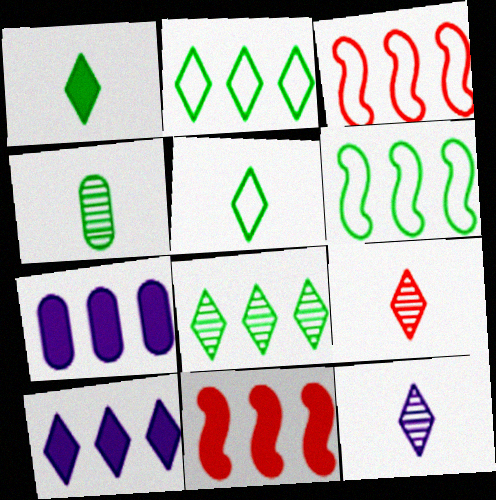[[3, 7, 8]]